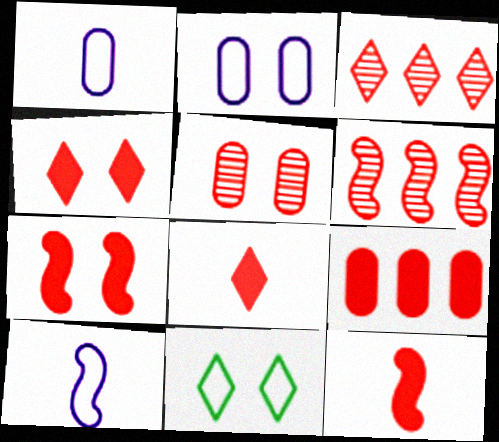[[4, 9, 12], 
[7, 8, 9]]